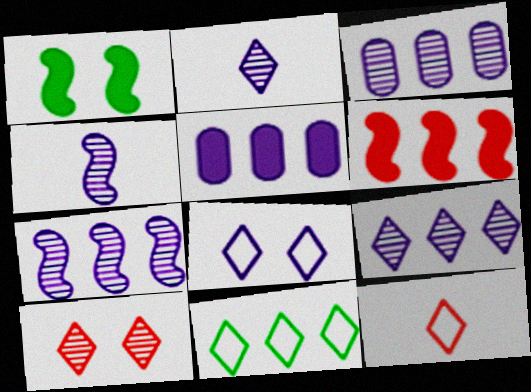[[1, 3, 12], 
[3, 6, 11], 
[3, 7, 9], 
[4, 5, 8], 
[8, 11, 12]]